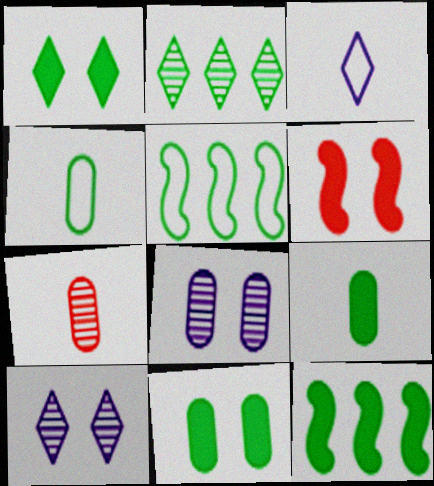[[1, 9, 12]]